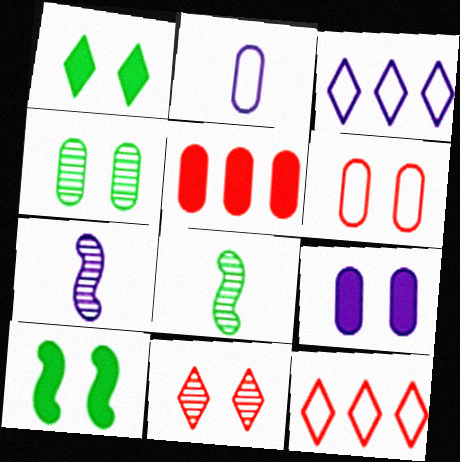[[2, 4, 5], 
[3, 7, 9], 
[4, 6, 9], 
[8, 9, 12]]